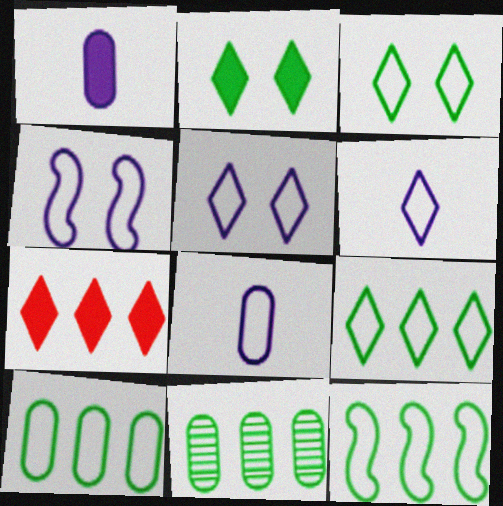[[9, 10, 12]]